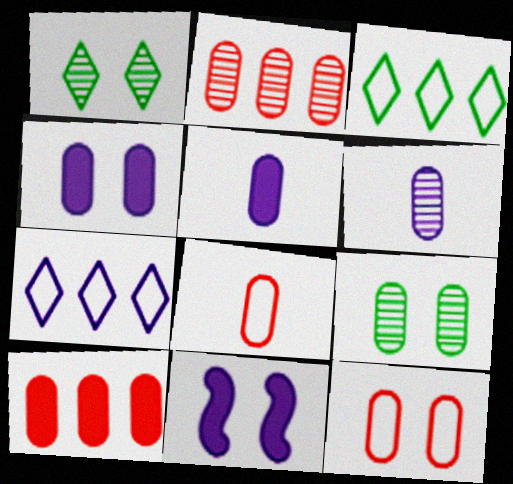[[1, 11, 12], 
[2, 6, 9], 
[4, 9, 12], 
[6, 7, 11]]